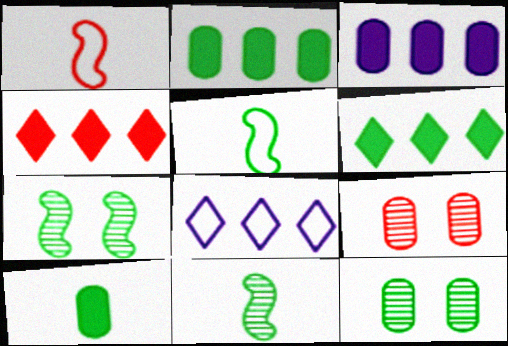[[1, 4, 9], 
[5, 6, 12]]